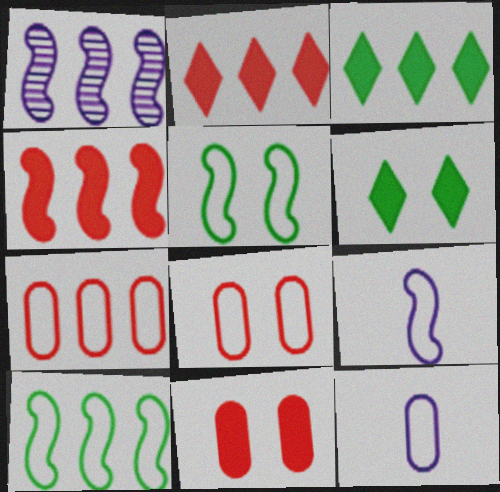[[1, 3, 7], 
[1, 4, 10]]